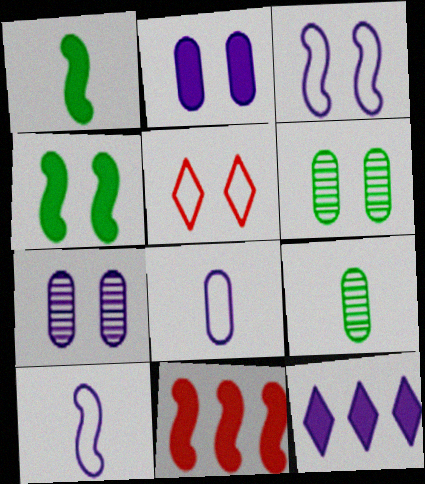[[4, 5, 7], 
[7, 10, 12]]